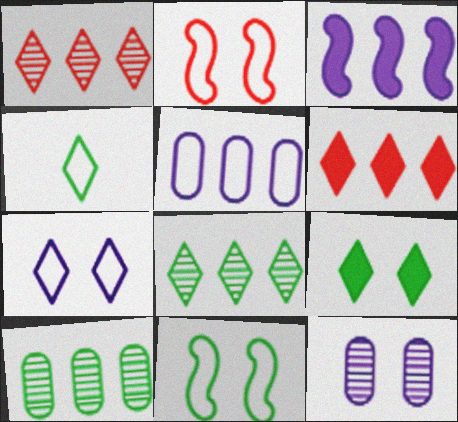[[2, 4, 5], 
[2, 9, 12], 
[4, 8, 9]]